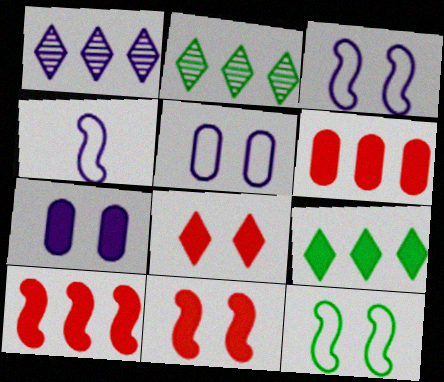[[1, 4, 7]]